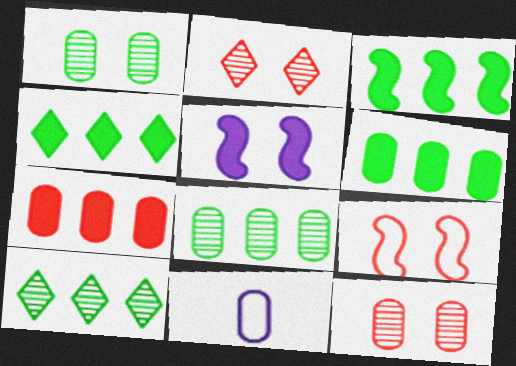[[1, 7, 11], 
[2, 3, 11], 
[3, 4, 6], 
[6, 11, 12]]